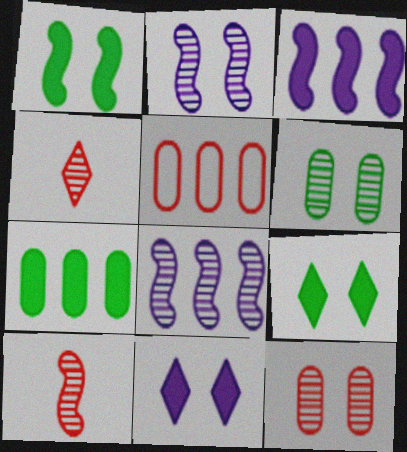[[4, 6, 8]]